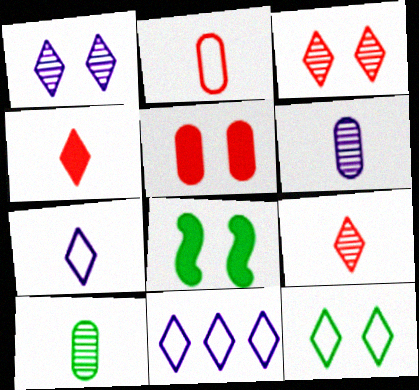[]